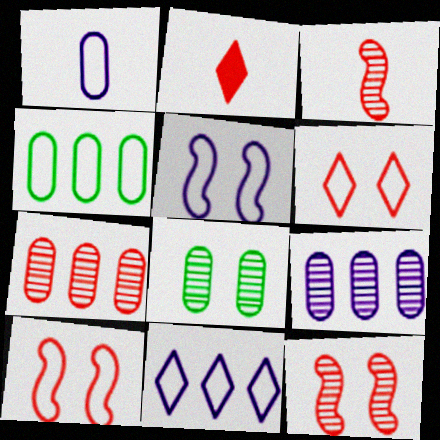[[1, 5, 11], 
[2, 7, 10]]